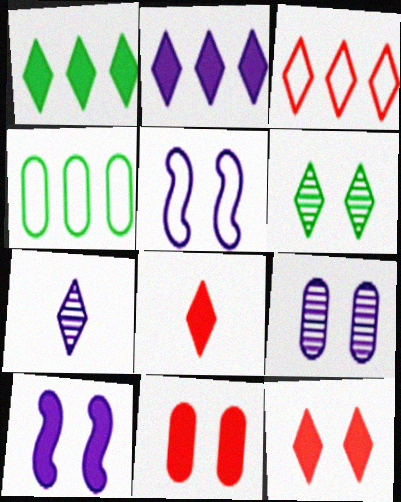[[5, 6, 11]]